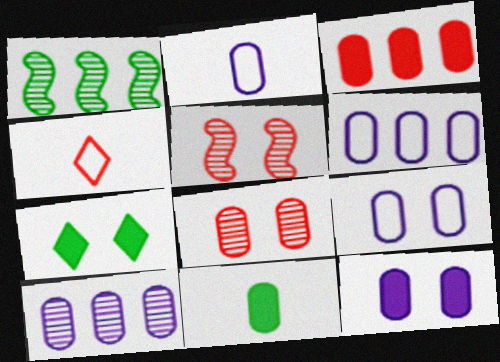[[1, 4, 12], 
[2, 6, 9], 
[2, 10, 12], 
[3, 4, 5], 
[3, 11, 12], 
[5, 7, 9], 
[6, 8, 11]]